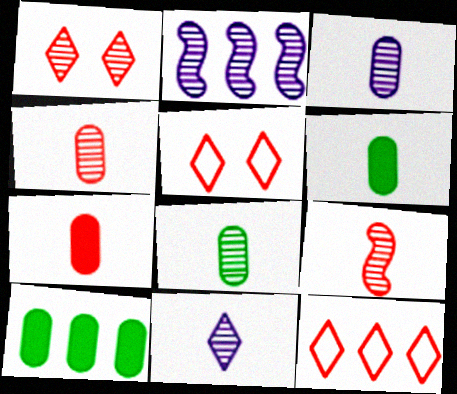[[1, 2, 8], 
[2, 5, 6], 
[2, 10, 12], 
[3, 4, 8], 
[8, 9, 11]]